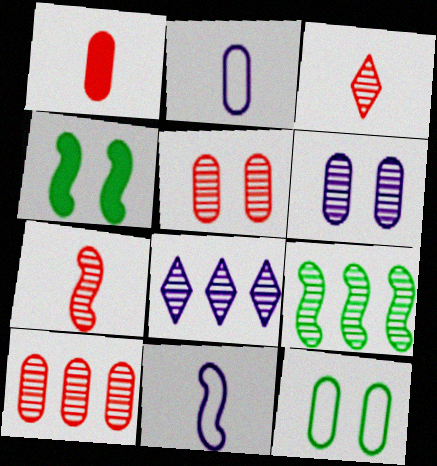[[3, 6, 9], 
[8, 9, 10]]